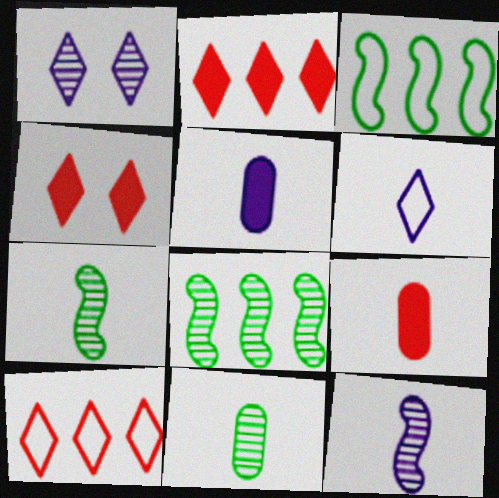[[1, 3, 9], 
[5, 6, 12], 
[6, 7, 9]]